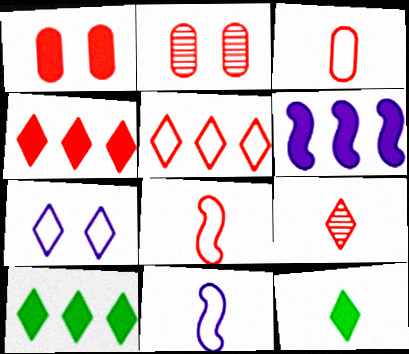[[1, 6, 12], 
[2, 4, 8], 
[2, 10, 11], 
[7, 9, 10]]